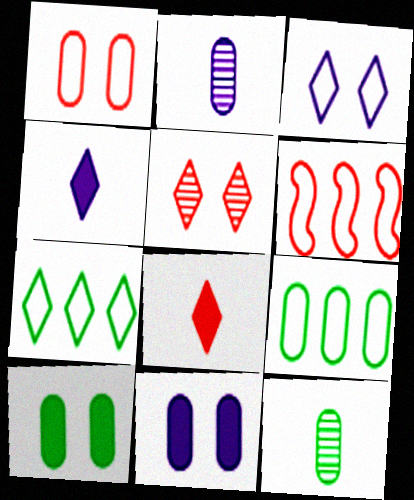[[4, 5, 7], 
[9, 10, 12]]